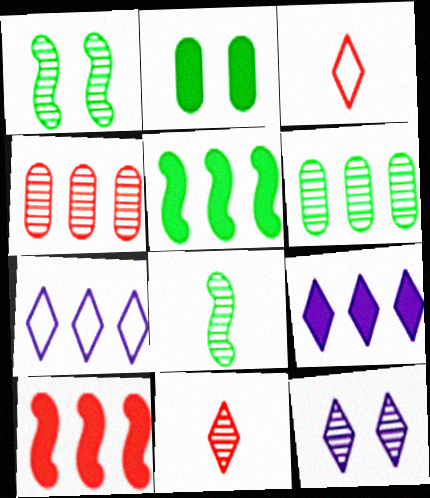[[4, 5, 7], 
[4, 8, 12], 
[6, 7, 10]]